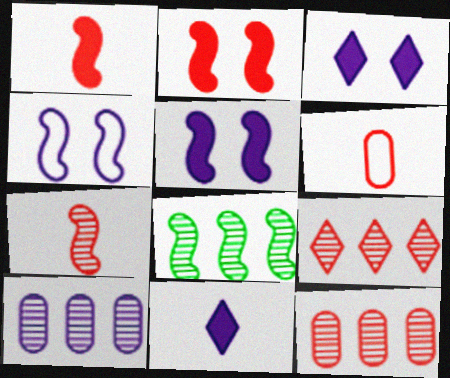[[1, 4, 8], 
[2, 6, 9], 
[3, 6, 8], 
[4, 10, 11], 
[8, 9, 10]]